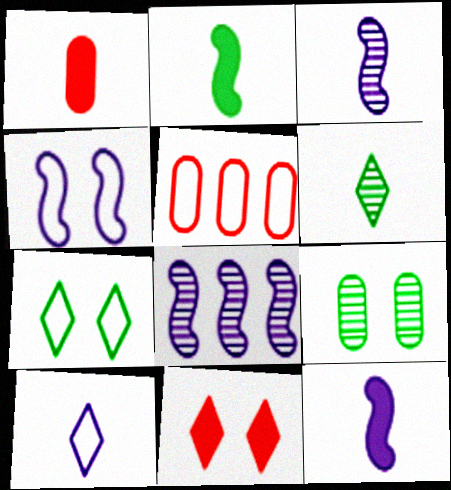[[1, 7, 8], 
[4, 8, 12], 
[4, 9, 11]]